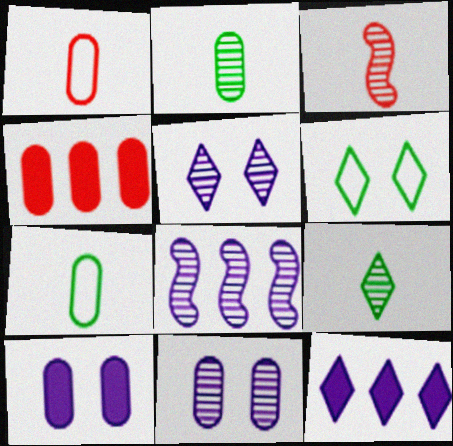[[4, 7, 11]]